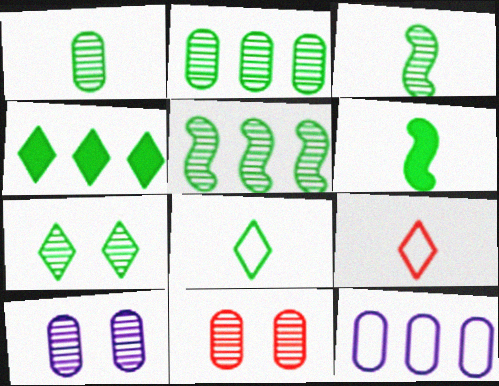[[1, 5, 7], 
[1, 6, 8], 
[2, 3, 7], 
[4, 7, 8]]